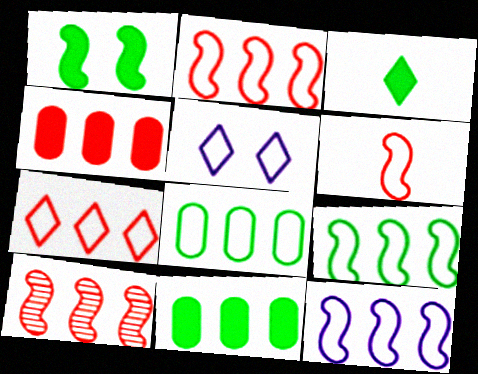[[1, 3, 11], 
[2, 9, 12], 
[4, 7, 10], 
[5, 6, 8], 
[7, 8, 12]]